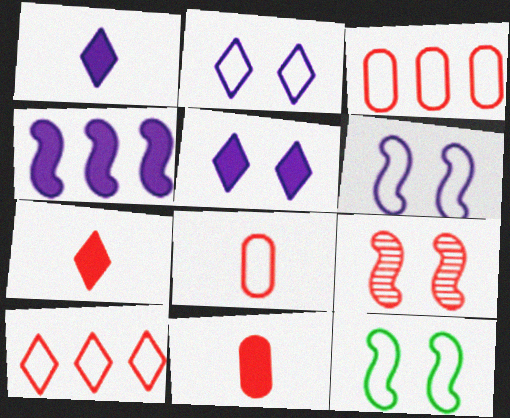[[3, 7, 9], 
[9, 10, 11]]